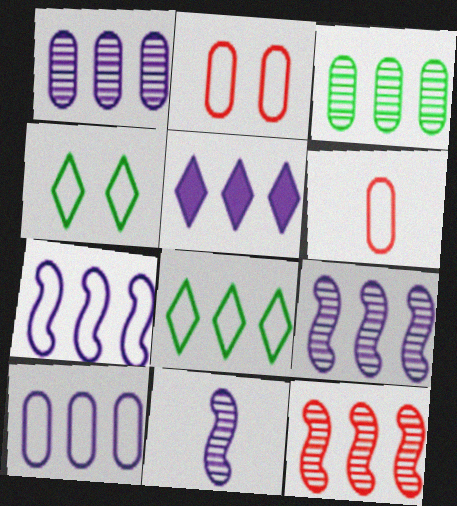[[1, 5, 7], 
[4, 6, 7], 
[5, 9, 10]]